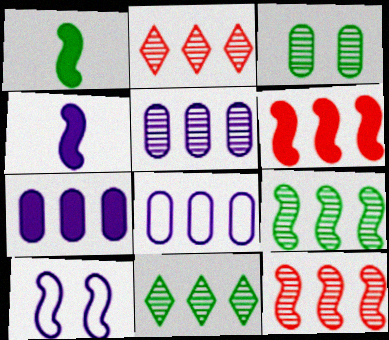[[1, 10, 12], 
[2, 5, 9], 
[5, 7, 8], 
[5, 11, 12], 
[6, 8, 11]]